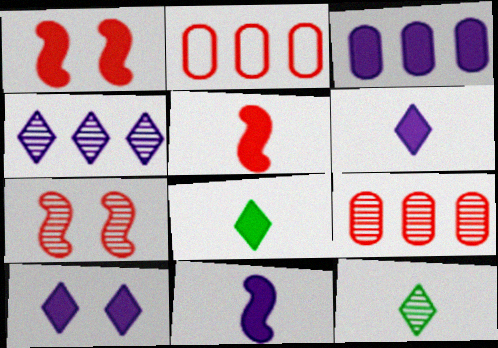[[1, 3, 8], 
[3, 10, 11]]